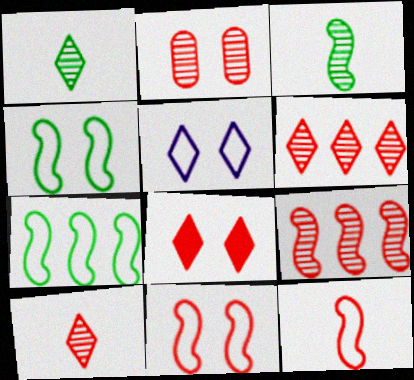[[2, 8, 11], 
[2, 9, 10]]